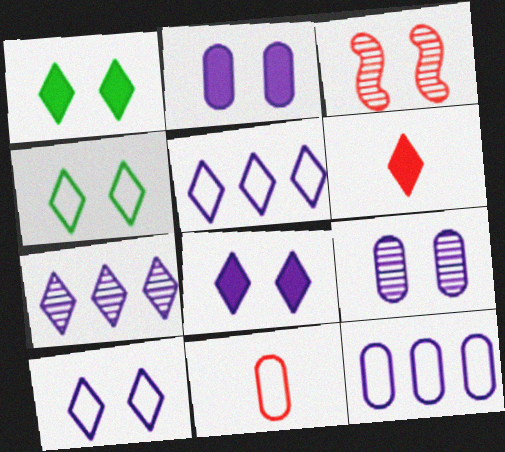[[2, 3, 4], 
[4, 6, 7]]